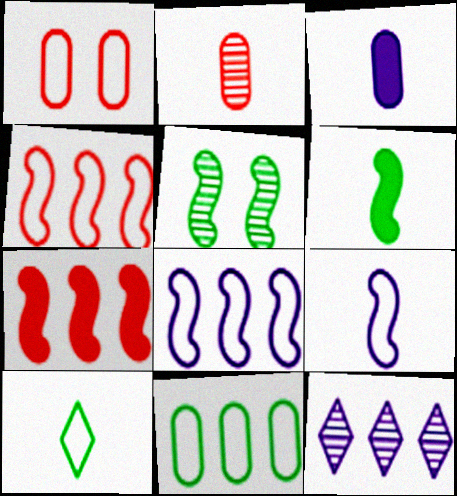[[1, 6, 12], 
[1, 8, 10], 
[2, 5, 12], 
[5, 7, 9], 
[7, 11, 12]]